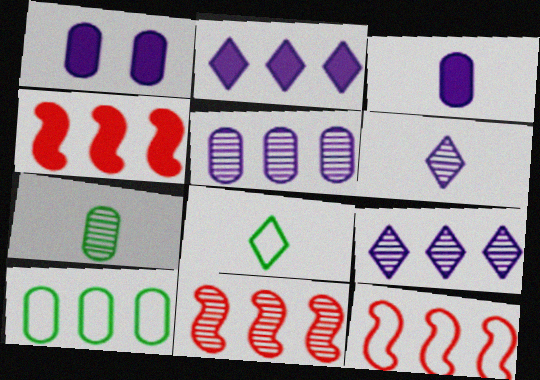[[1, 8, 11], 
[2, 10, 11], 
[4, 9, 10], 
[4, 11, 12]]